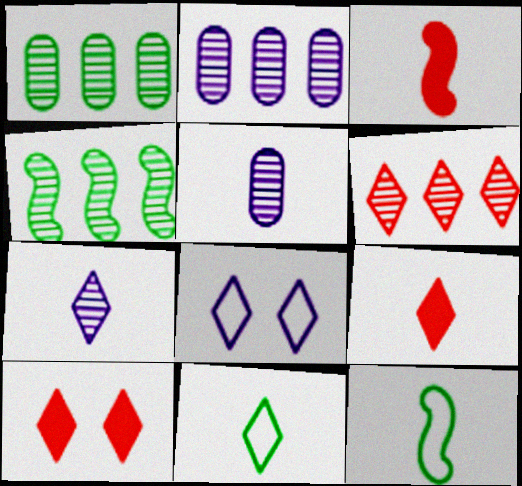[[1, 3, 8], 
[2, 4, 6], 
[2, 10, 12], 
[3, 5, 11], 
[5, 9, 12], 
[7, 9, 11]]